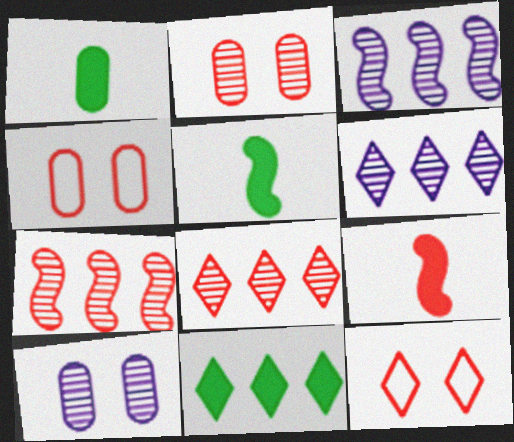[[1, 3, 12], 
[4, 5, 6], 
[4, 8, 9]]